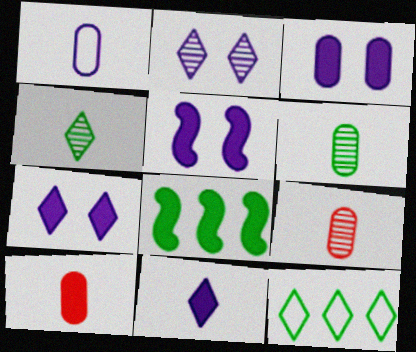[[1, 6, 10], 
[3, 5, 7], 
[5, 9, 12], 
[7, 8, 10]]